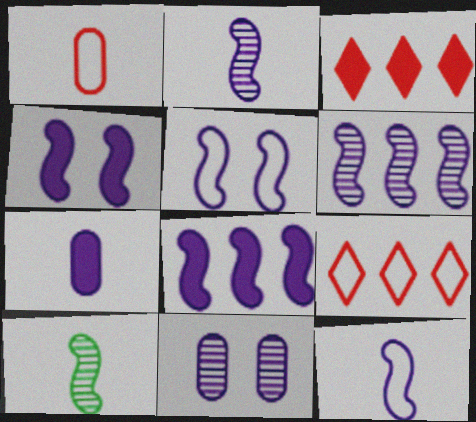[[2, 5, 8], 
[4, 6, 12]]